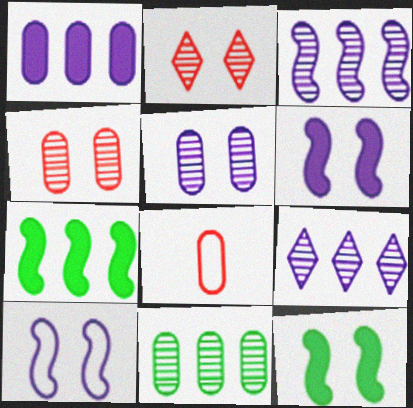[[8, 9, 12]]